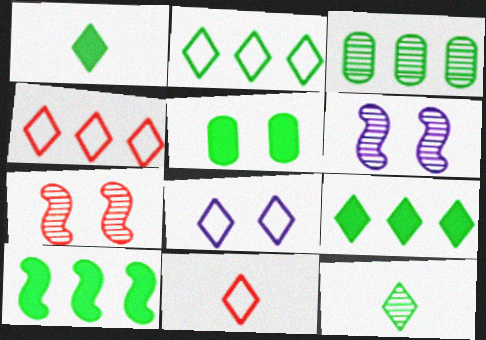[[1, 5, 10], 
[2, 3, 10], 
[2, 8, 11], 
[5, 7, 8]]